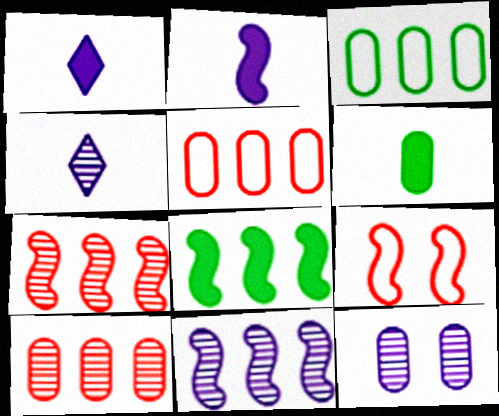[[4, 11, 12], 
[5, 6, 12]]